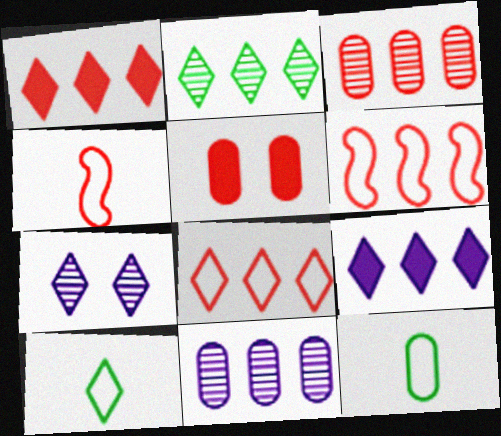[[1, 3, 6], 
[1, 7, 10], 
[2, 8, 9], 
[5, 11, 12]]